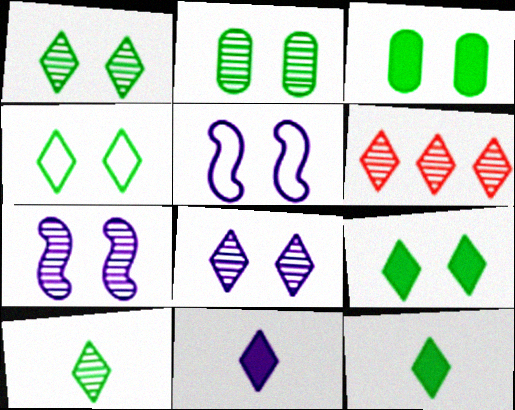[[1, 4, 9], 
[4, 6, 11], 
[6, 8, 10]]